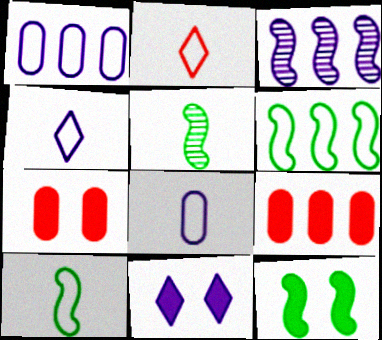[[2, 8, 10], 
[3, 8, 11], 
[5, 6, 12], 
[7, 11, 12]]